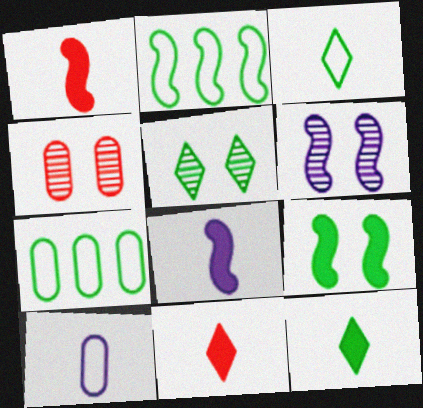[[1, 2, 6], 
[4, 5, 6], 
[6, 7, 11]]